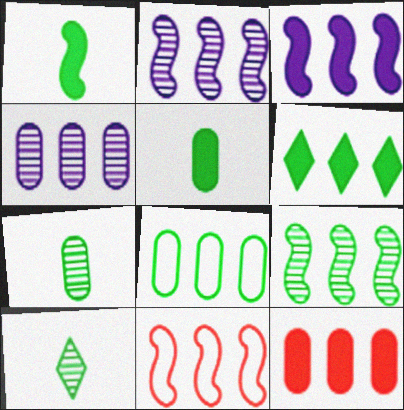[[3, 6, 12], 
[3, 9, 11], 
[4, 6, 11], 
[4, 8, 12], 
[6, 8, 9]]